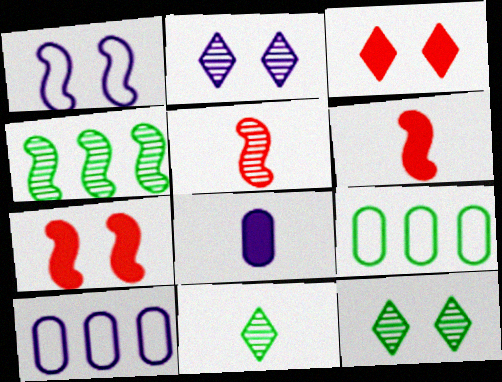[[1, 4, 6], 
[2, 6, 9], 
[6, 10, 12], 
[7, 10, 11]]